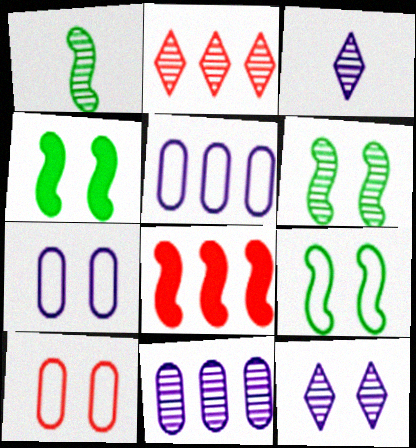[[4, 6, 9], 
[4, 10, 12]]